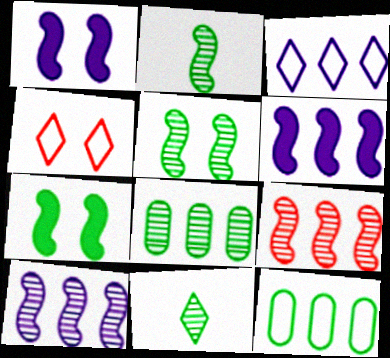[[5, 8, 11], 
[7, 11, 12]]